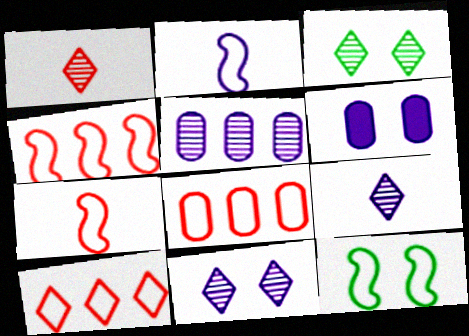[[2, 4, 12], 
[4, 8, 10]]